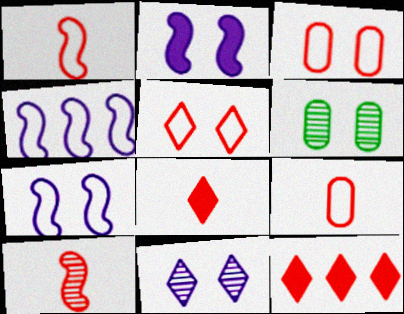[[2, 5, 6], 
[3, 10, 12], 
[4, 6, 8], 
[8, 9, 10]]